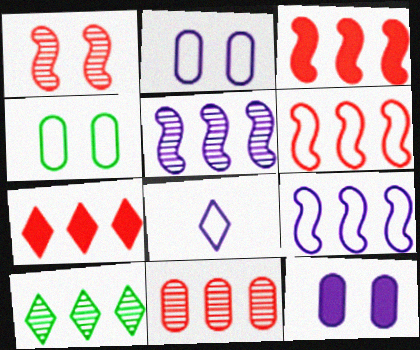[[2, 8, 9], 
[4, 6, 8], 
[5, 8, 12], 
[5, 10, 11], 
[6, 7, 11]]